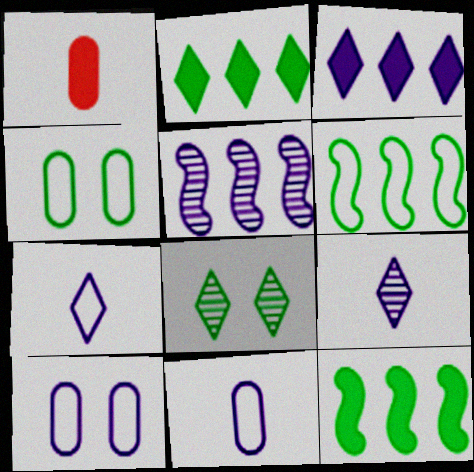[]